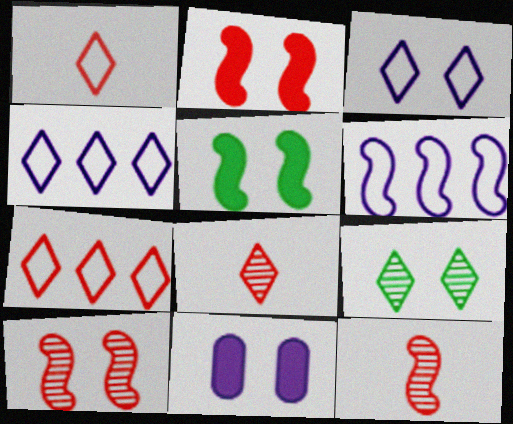[[5, 6, 12]]